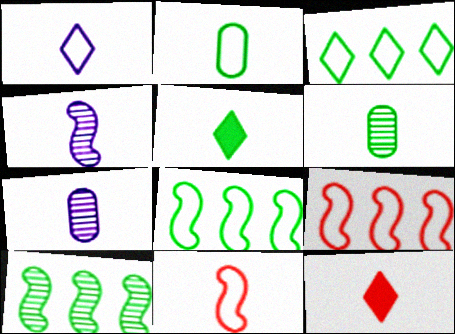[[1, 2, 11], 
[2, 4, 12], 
[5, 7, 11]]